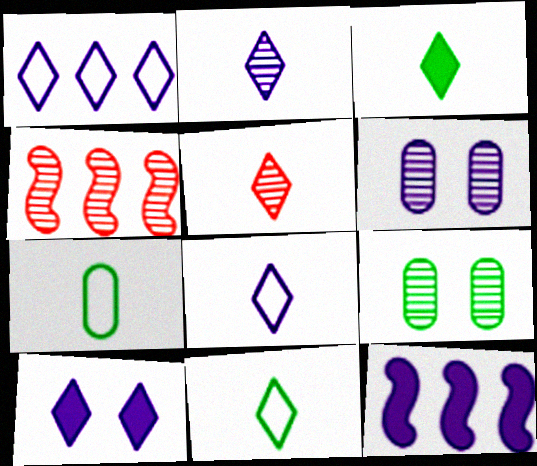[[1, 2, 10], 
[2, 4, 9], 
[3, 5, 8], 
[4, 7, 10], 
[6, 8, 12]]